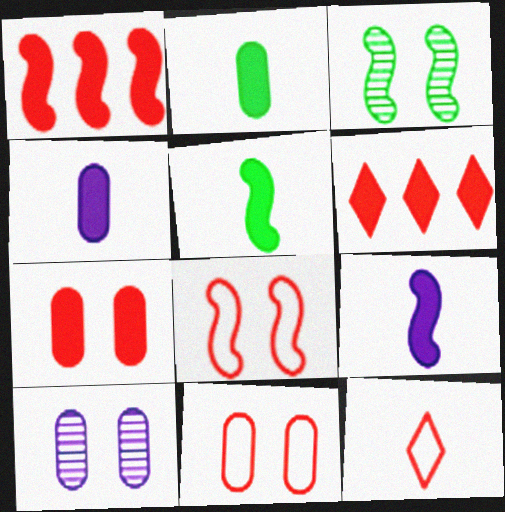[]